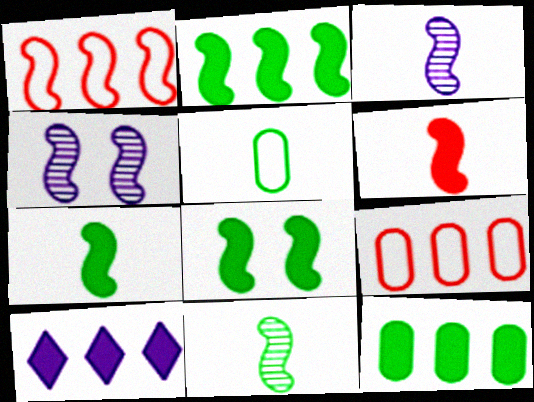[[1, 3, 8], 
[1, 4, 7], 
[2, 7, 8]]